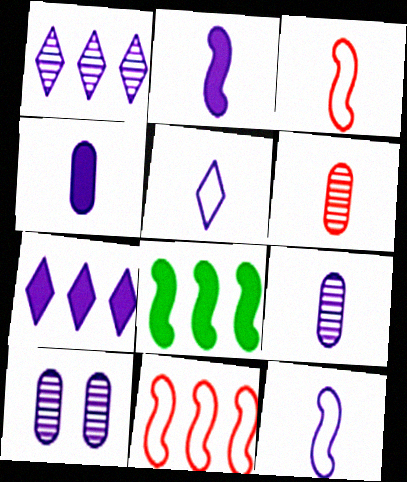[[2, 5, 9], 
[7, 10, 12]]